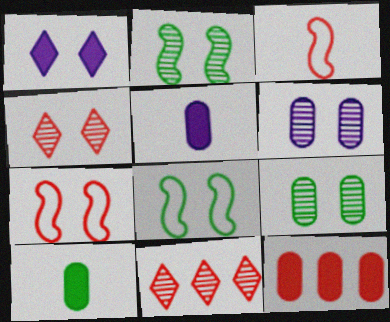[[1, 7, 9], 
[2, 4, 6], 
[3, 4, 12], 
[5, 8, 11]]